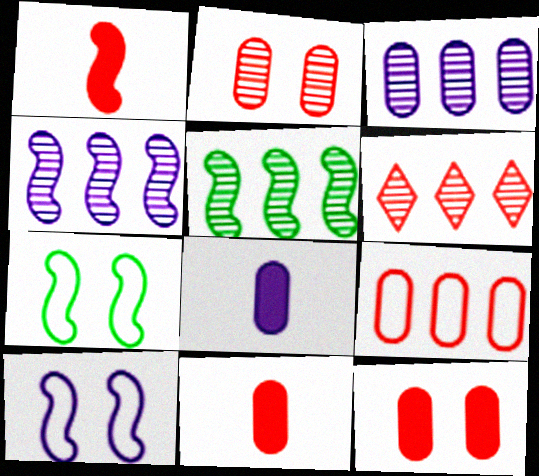[[1, 4, 7], 
[1, 5, 10], 
[2, 9, 11], 
[3, 5, 6], 
[6, 7, 8]]